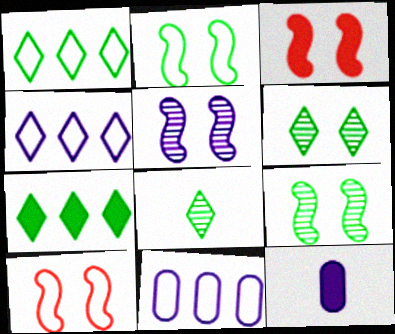[[2, 3, 5], 
[3, 7, 12], 
[3, 8, 11], 
[4, 5, 12]]